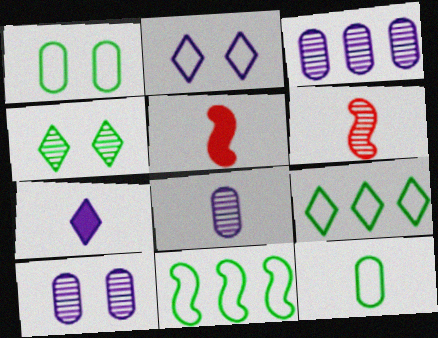[[3, 4, 6], 
[3, 8, 10], 
[5, 9, 10], 
[6, 7, 12]]